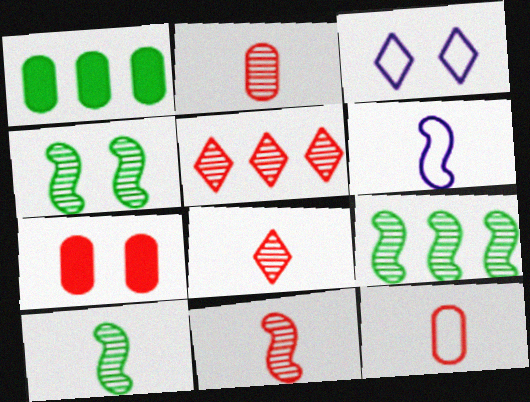[[1, 3, 11], 
[2, 8, 11], 
[3, 4, 7], 
[4, 9, 10]]